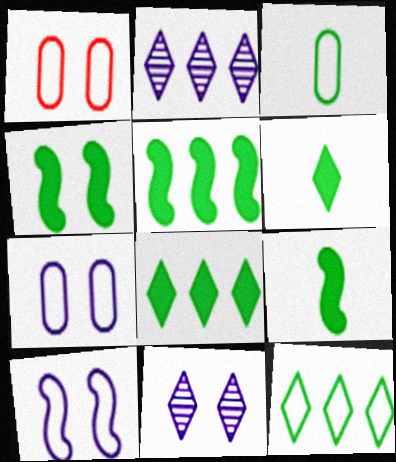[[1, 2, 9], 
[1, 4, 11], 
[4, 5, 9]]